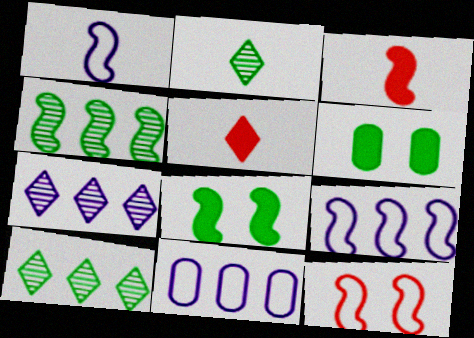[]